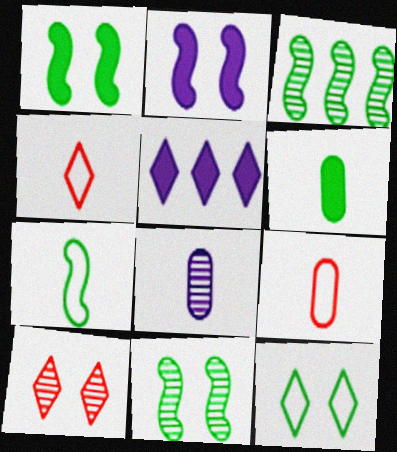[[1, 3, 7], 
[3, 6, 12], 
[3, 8, 10], 
[5, 9, 11], 
[6, 8, 9]]